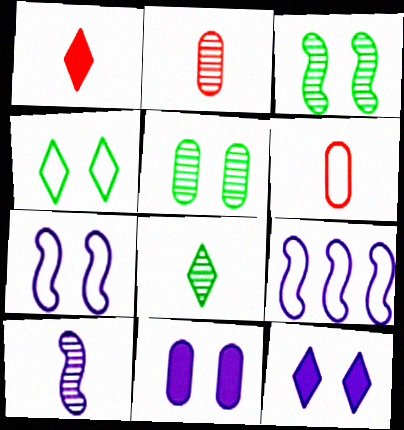[[1, 5, 9], 
[2, 8, 10], 
[4, 6, 9]]